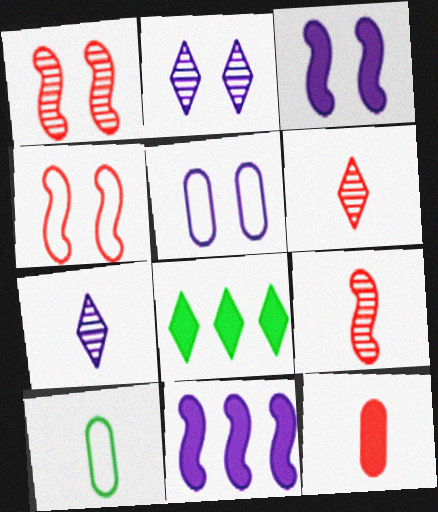[[2, 3, 5], 
[3, 8, 12], 
[5, 7, 11], 
[5, 8, 9]]